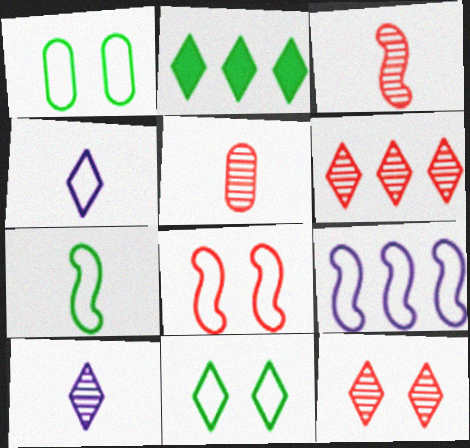[[2, 4, 12], 
[7, 8, 9]]